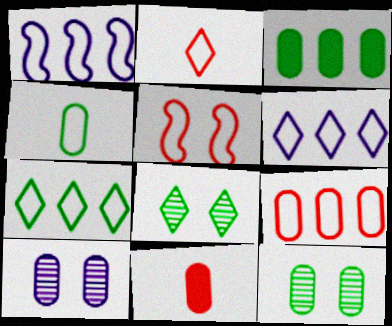[[1, 7, 9], 
[1, 8, 11], 
[2, 5, 9], 
[3, 4, 12], 
[4, 5, 6]]